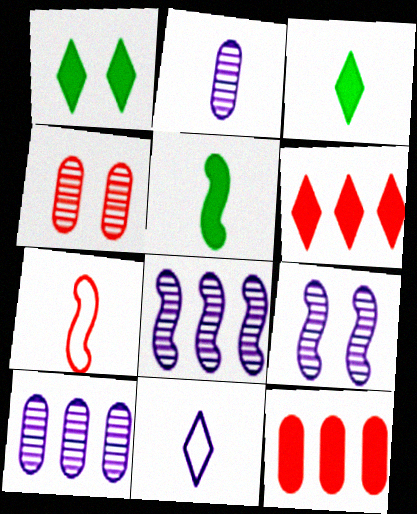[[1, 7, 10], 
[2, 3, 7], 
[4, 6, 7]]